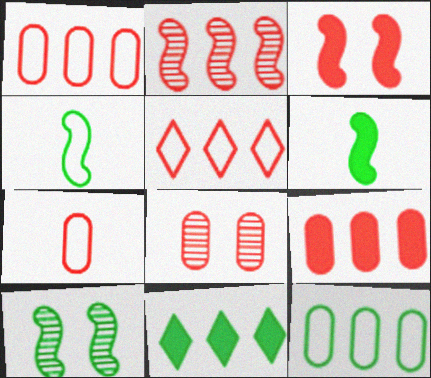[[2, 5, 9], 
[7, 8, 9]]